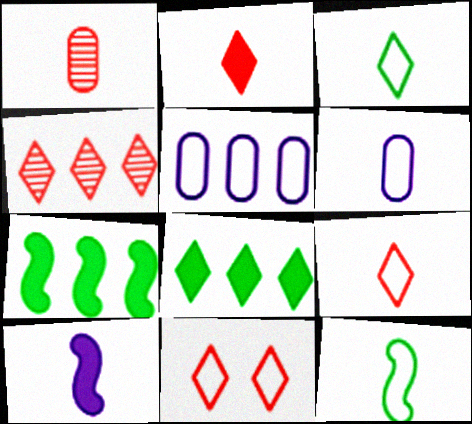[[1, 3, 10], 
[2, 4, 11], 
[4, 5, 7], 
[5, 11, 12], 
[6, 9, 12]]